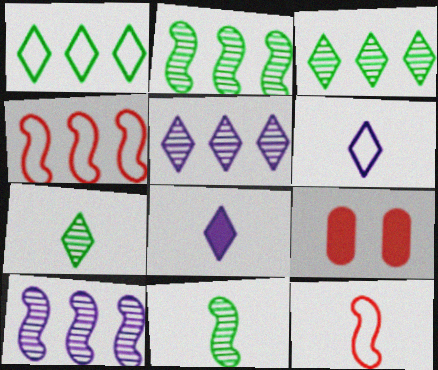[[2, 6, 9]]